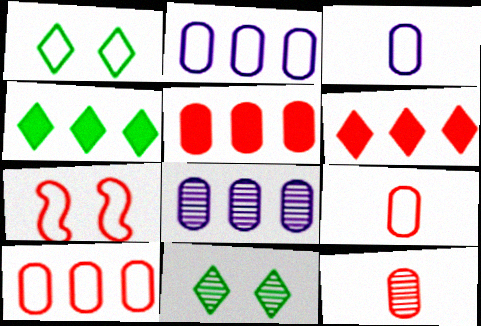[[6, 7, 12]]